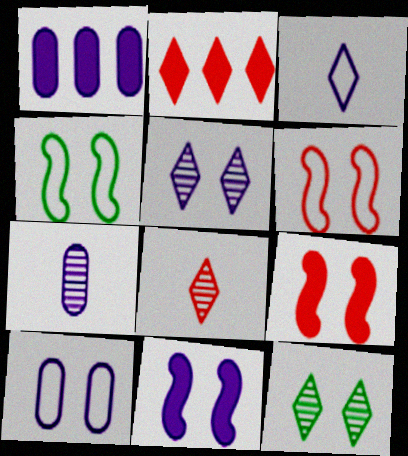[[1, 4, 8], 
[1, 7, 10], 
[2, 3, 12], 
[2, 4, 7], 
[5, 10, 11], 
[9, 10, 12]]